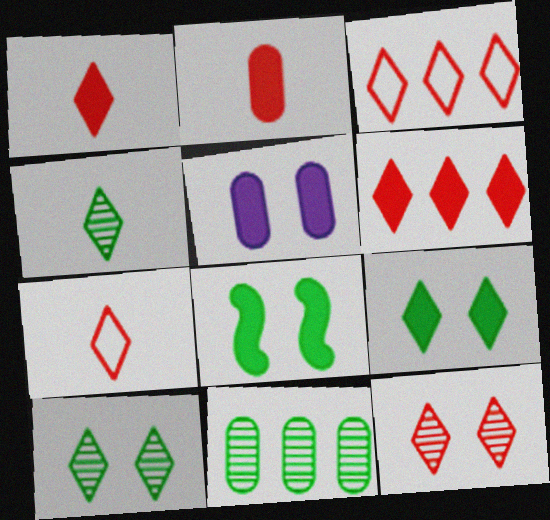[[1, 3, 12], 
[6, 7, 12]]